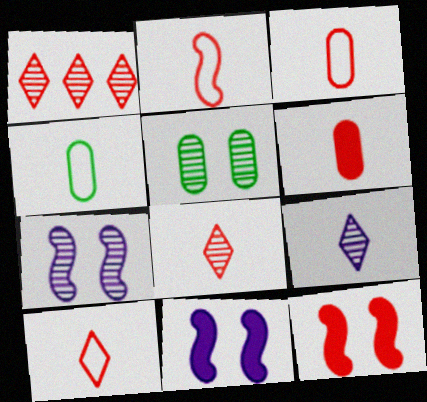[[1, 3, 12], 
[1, 4, 11], 
[2, 3, 10], 
[2, 6, 8]]